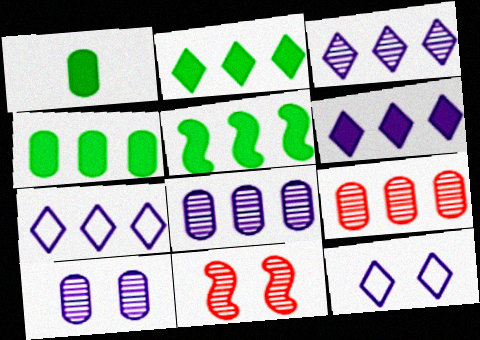[[1, 7, 11], 
[2, 4, 5], 
[3, 6, 7], 
[5, 7, 9]]